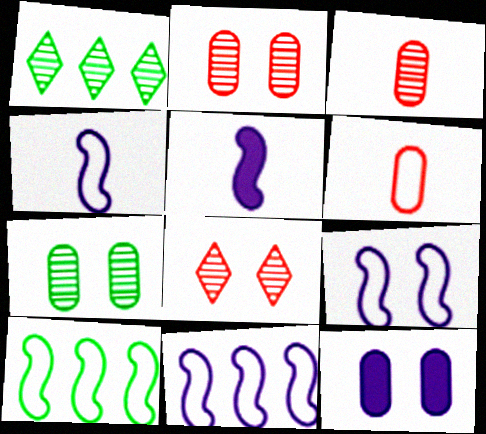[[4, 9, 11]]